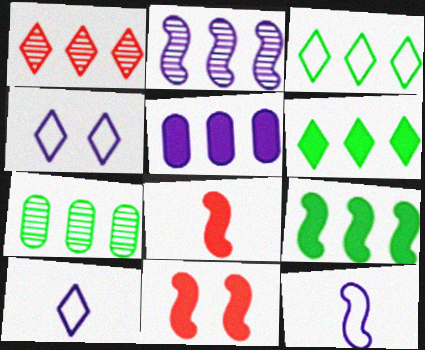[[1, 2, 7], 
[3, 7, 9], 
[4, 7, 8], 
[7, 10, 11]]